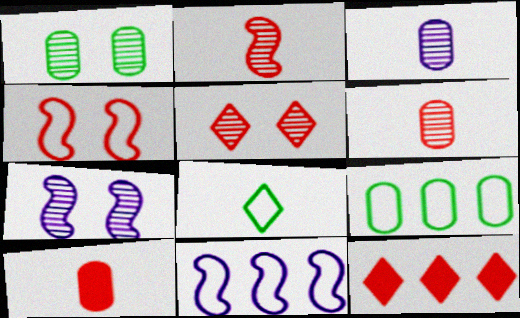[[1, 5, 7], 
[4, 6, 12]]